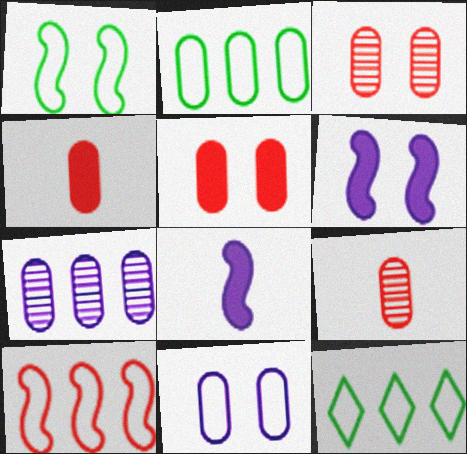[[3, 8, 12], 
[6, 9, 12]]